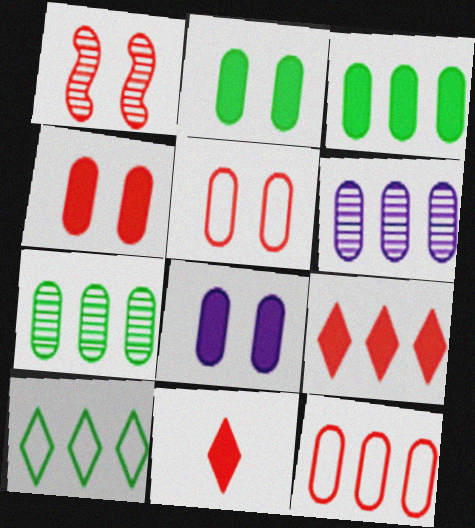[[1, 11, 12], 
[2, 4, 8], 
[3, 6, 12]]